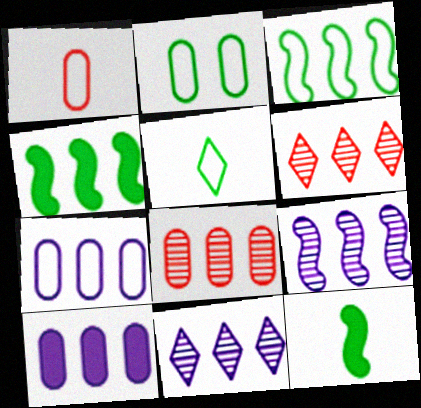[[1, 2, 7], 
[2, 3, 5], 
[3, 6, 10], 
[4, 6, 7]]